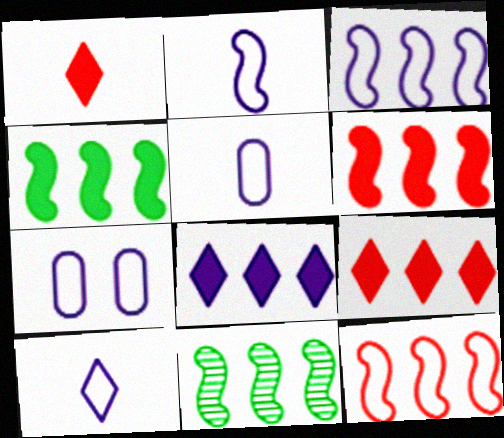[[1, 7, 11], 
[2, 5, 10], 
[3, 6, 11], 
[3, 7, 10]]